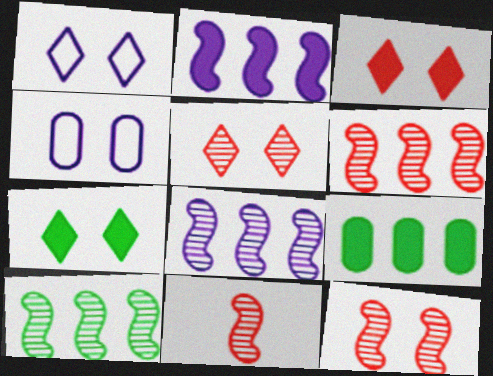[[1, 5, 7], 
[1, 9, 11], 
[4, 7, 12], 
[6, 8, 10], 
[6, 11, 12]]